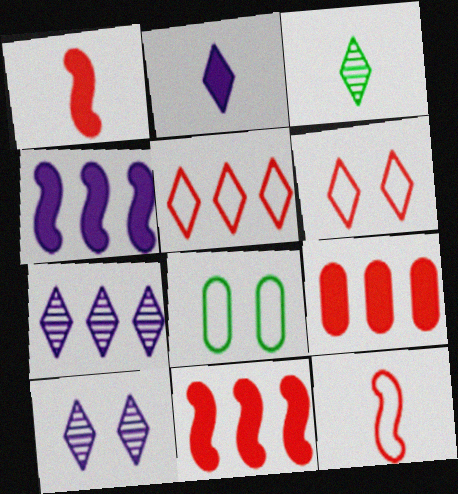[[1, 7, 8]]